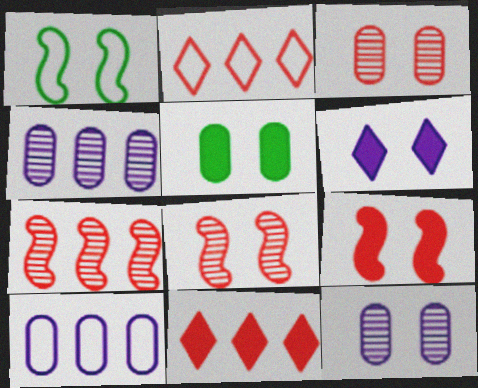[[1, 3, 6], 
[5, 6, 9]]